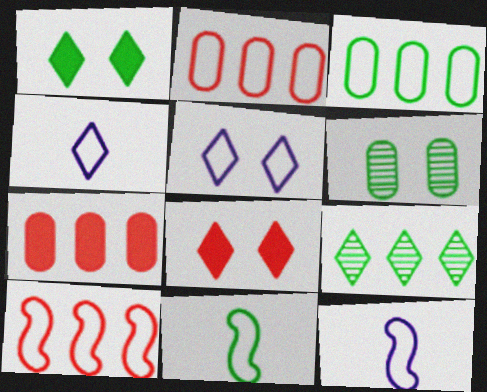[[2, 5, 11], 
[4, 8, 9]]